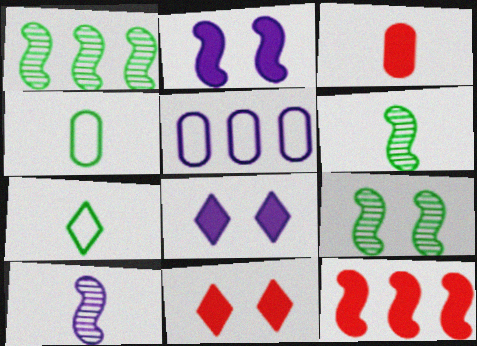[[1, 6, 9], 
[3, 7, 10], 
[3, 11, 12], 
[5, 6, 11], 
[5, 8, 10]]